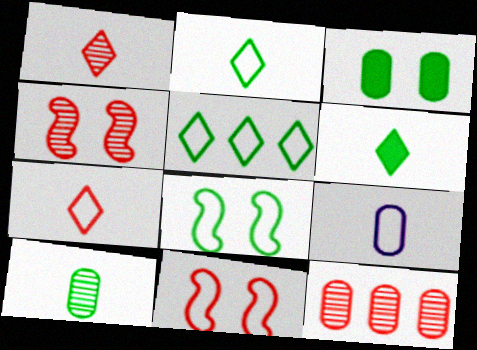[[1, 4, 12], 
[3, 9, 12], 
[5, 9, 11]]